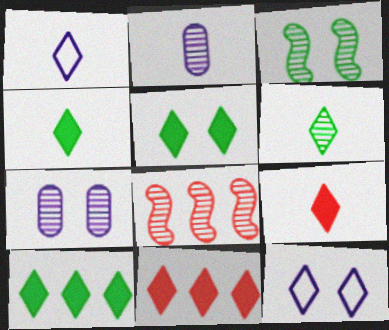[[1, 6, 9], 
[4, 5, 10], 
[6, 7, 8], 
[6, 11, 12]]